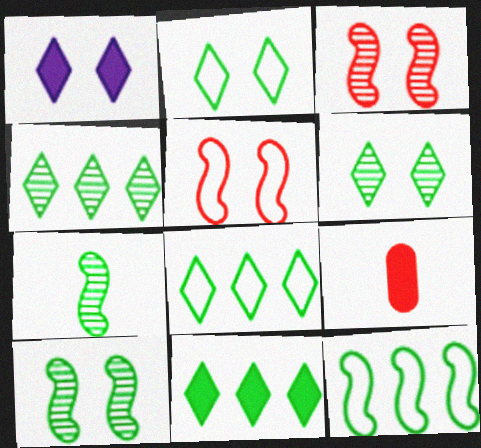[[4, 8, 11]]